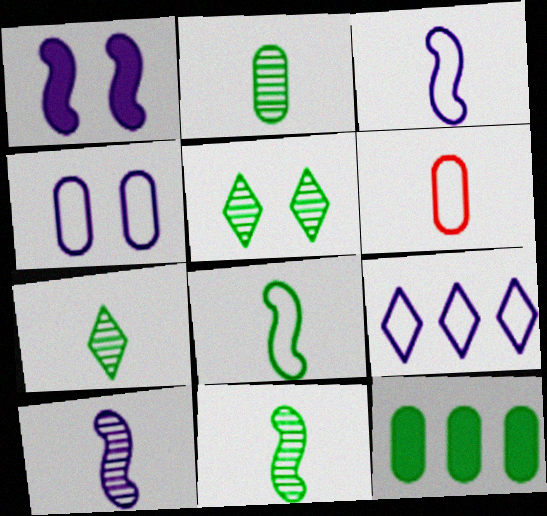[[2, 7, 11], 
[3, 4, 9], 
[5, 8, 12]]